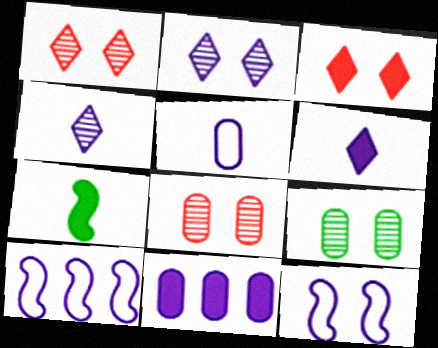[[3, 7, 11], 
[3, 9, 12], 
[4, 11, 12]]